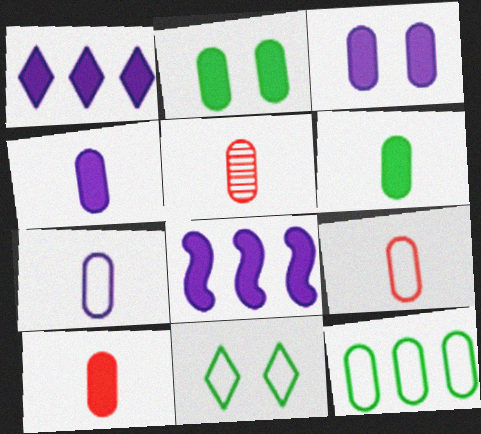[[3, 5, 12], 
[4, 6, 10], 
[5, 6, 7], 
[5, 8, 11], 
[5, 9, 10]]